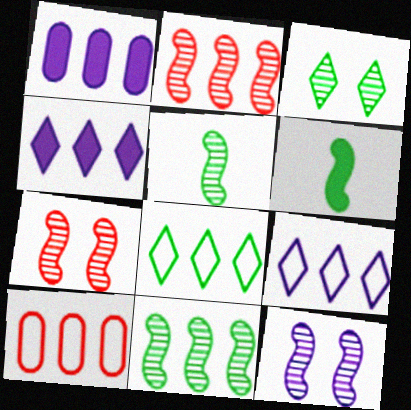[[1, 2, 8], 
[2, 5, 12], 
[4, 10, 11]]